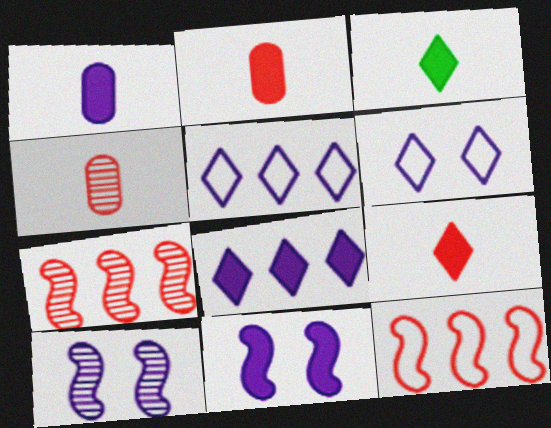[[1, 5, 10], 
[1, 8, 11]]